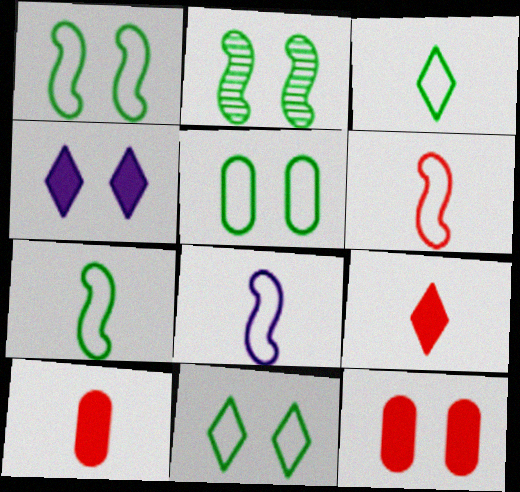[[1, 5, 11], 
[6, 7, 8]]